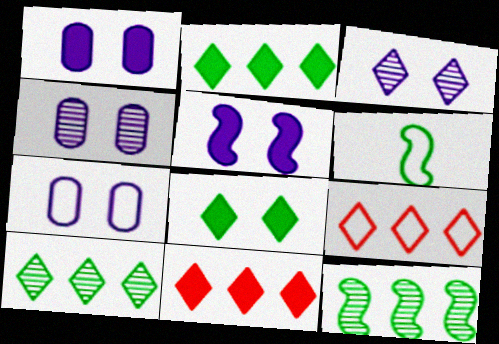[[1, 4, 7], 
[3, 5, 7], 
[4, 6, 11], 
[6, 7, 9]]